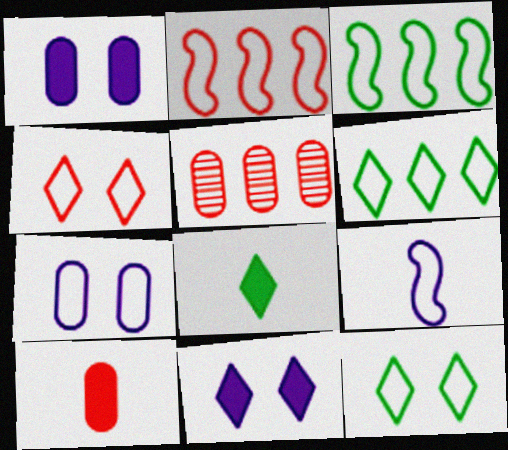[]